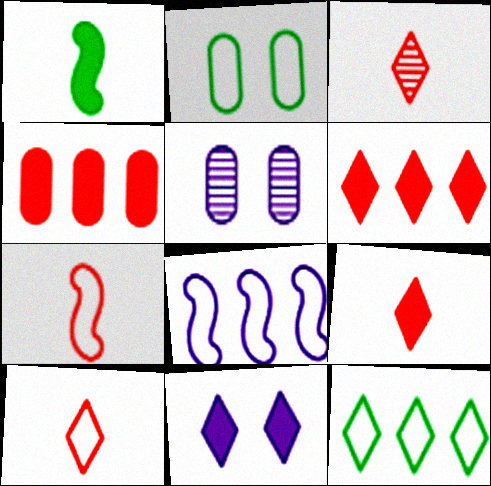[[1, 4, 11], 
[2, 8, 10], 
[3, 9, 10], 
[3, 11, 12]]